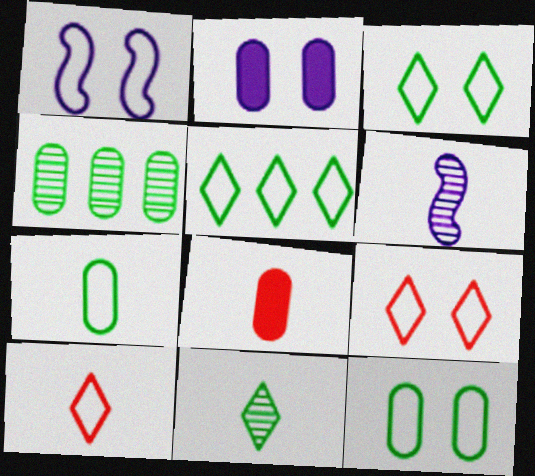[[1, 9, 12]]